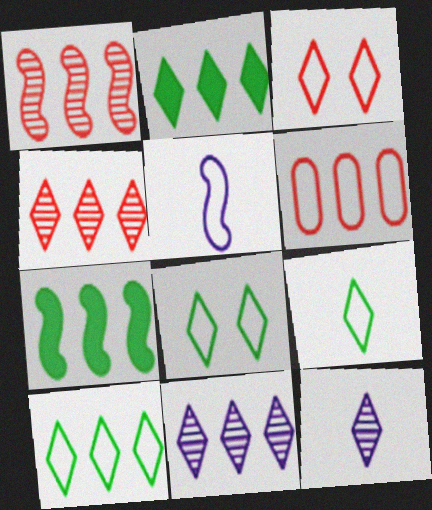[[2, 3, 12], 
[5, 6, 8], 
[6, 7, 11], 
[8, 9, 10]]